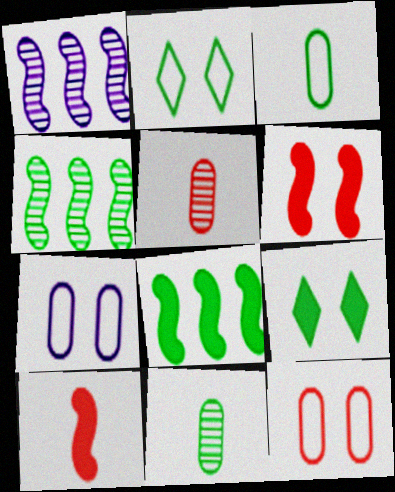[[2, 8, 11], 
[3, 4, 9]]